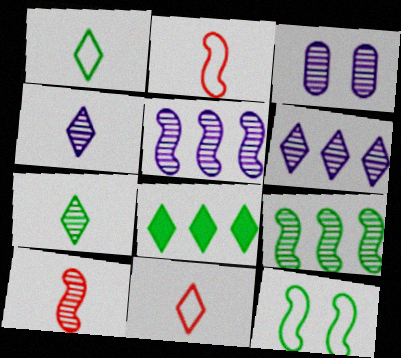[[2, 3, 8], 
[3, 4, 5]]